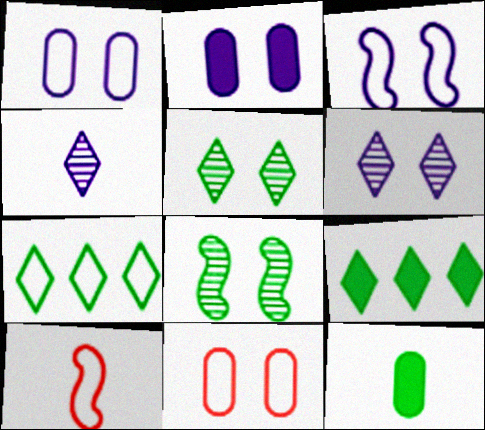[[1, 7, 10], 
[2, 3, 6], 
[4, 10, 12], 
[7, 8, 12]]